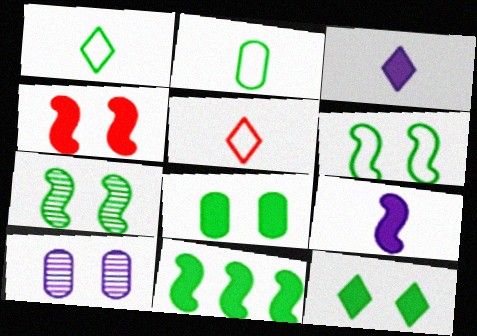[[4, 9, 11], 
[5, 10, 11]]